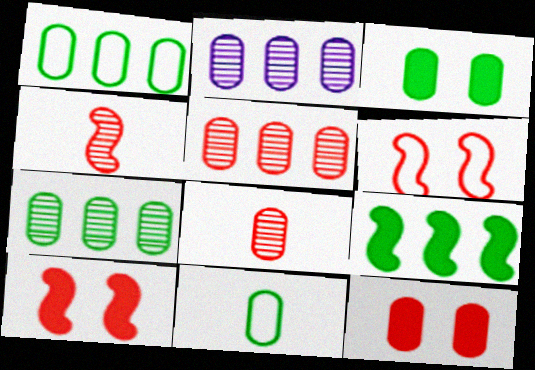[[2, 5, 7], 
[2, 11, 12], 
[3, 7, 11]]